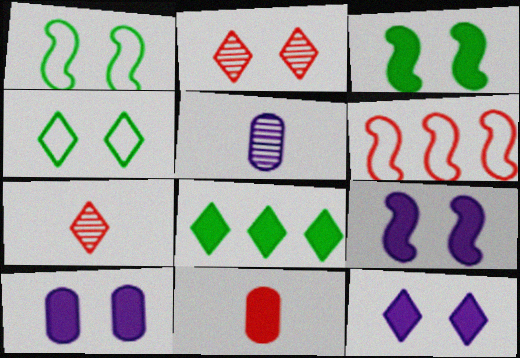[[1, 2, 10], 
[2, 4, 12], 
[2, 6, 11], 
[8, 9, 11], 
[9, 10, 12]]